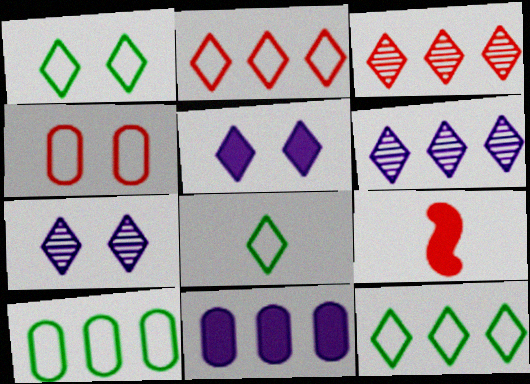[[1, 8, 12], 
[3, 4, 9], 
[3, 5, 8], 
[7, 9, 10]]